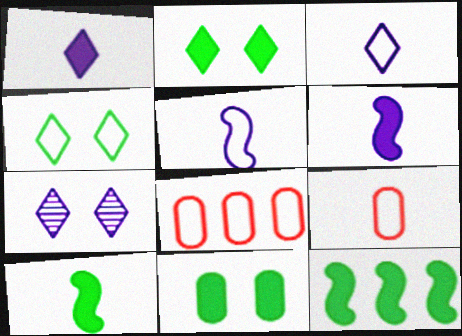[[4, 5, 8], 
[7, 8, 10], 
[7, 9, 12]]